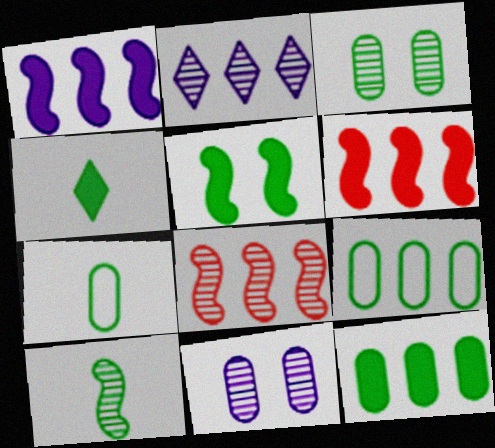[[2, 6, 9], 
[3, 7, 12], 
[4, 5, 12], 
[4, 7, 10]]